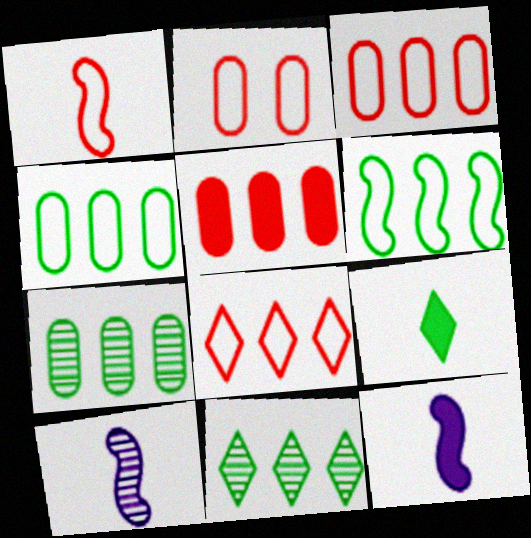[[1, 2, 8], 
[2, 11, 12]]